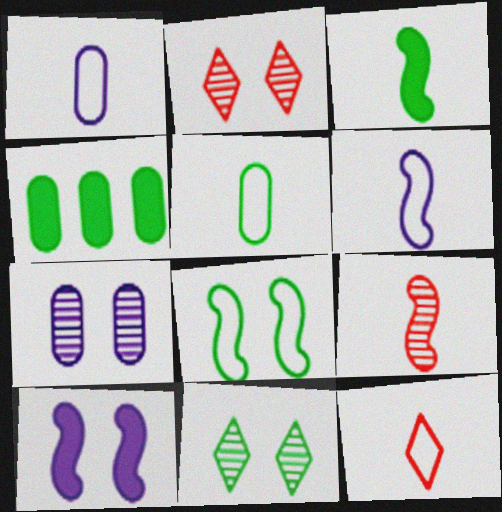[[2, 4, 6], 
[3, 6, 9], 
[5, 6, 12]]